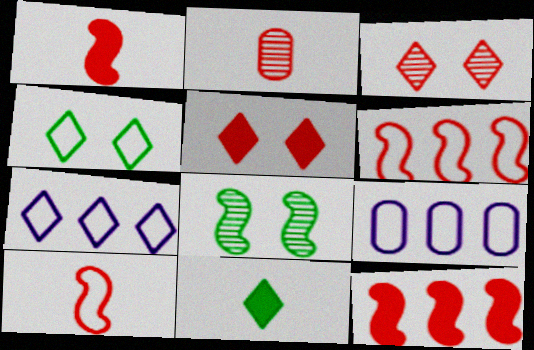[[2, 5, 6], 
[3, 7, 11], 
[4, 9, 10]]